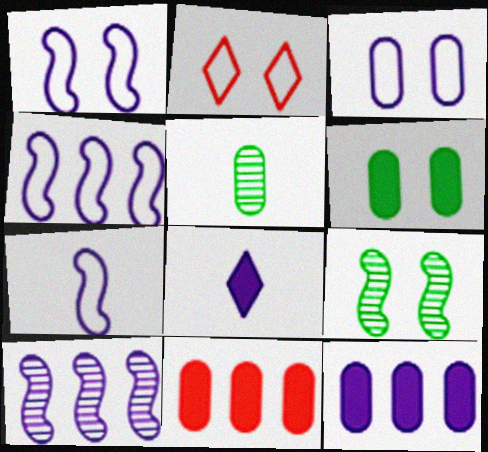[[1, 4, 7], 
[3, 5, 11], 
[3, 8, 10]]